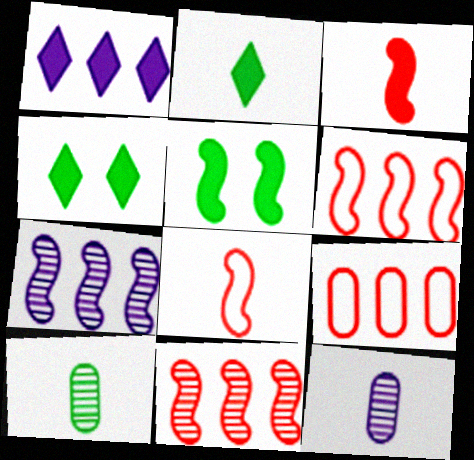[[2, 8, 12], 
[4, 6, 12], 
[5, 7, 8]]